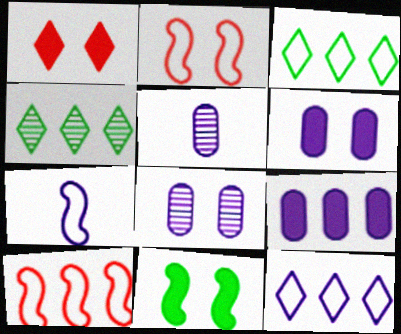[[1, 6, 11], 
[4, 9, 10]]